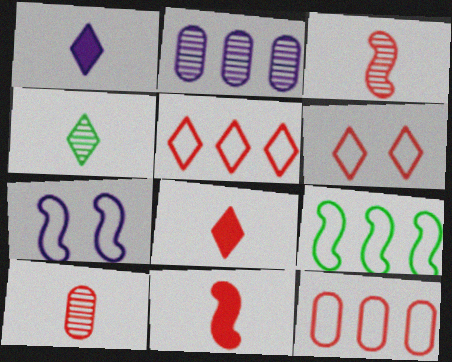[[1, 2, 7]]